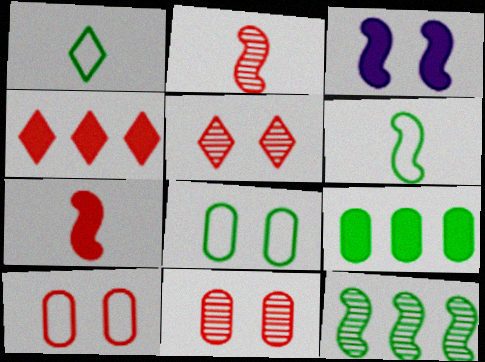[[2, 4, 10], 
[3, 5, 8]]